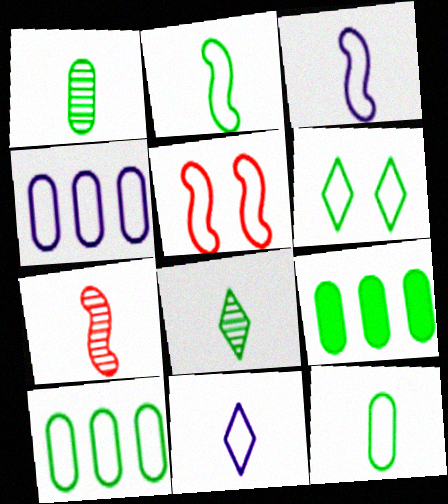[[2, 6, 10], 
[5, 10, 11]]